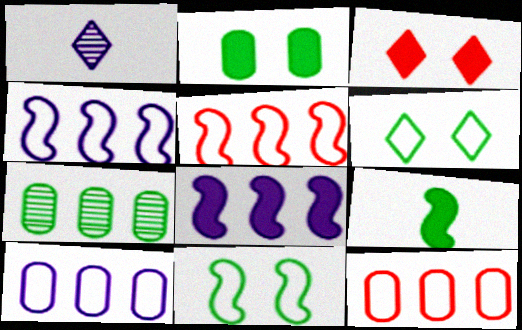[[1, 2, 5], 
[6, 7, 9]]